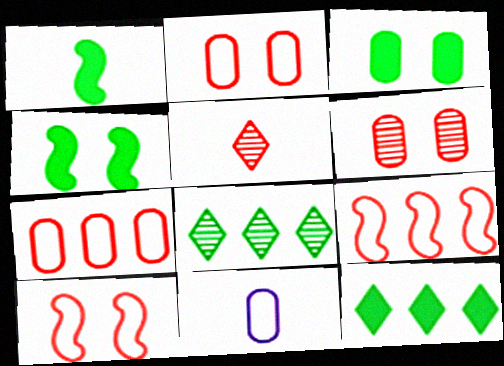[[1, 3, 12], 
[1, 5, 11]]